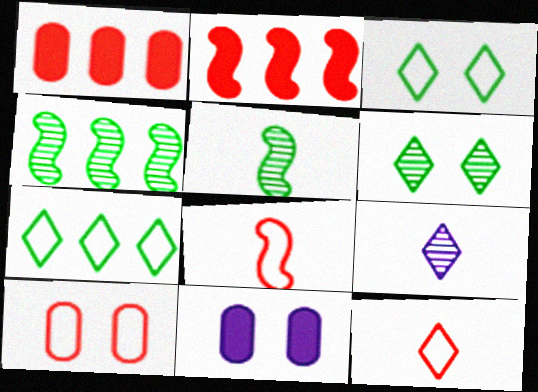[[4, 11, 12]]